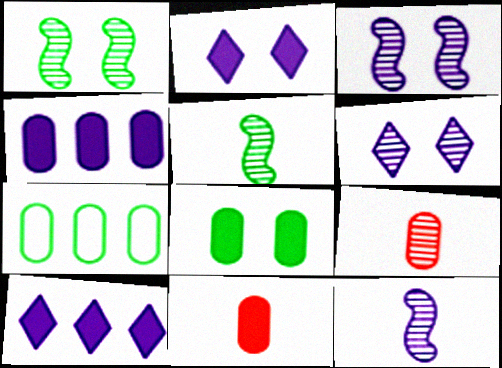[[4, 8, 11]]